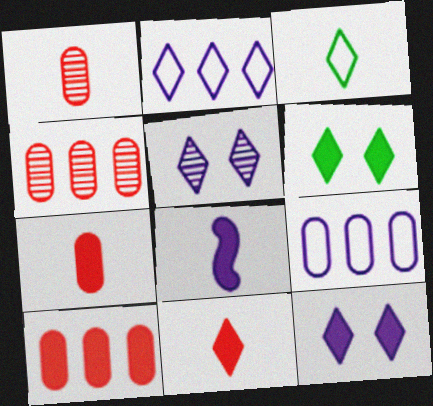[[1, 3, 8], 
[5, 8, 9], 
[6, 8, 10]]